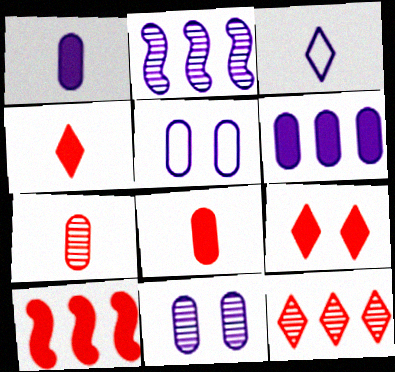[[8, 9, 10]]